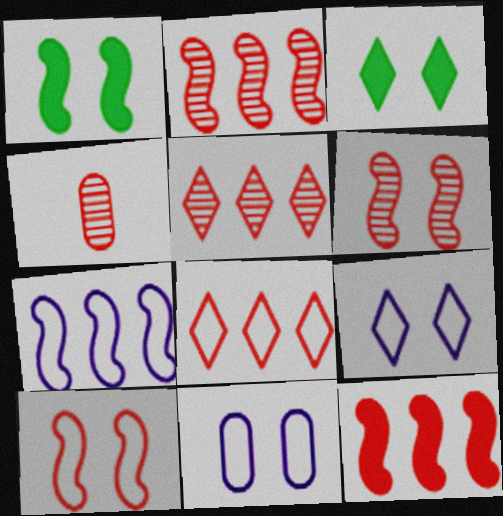[[3, 4, 7], 
[3, 6, 11], 
[4, 5, 6]]